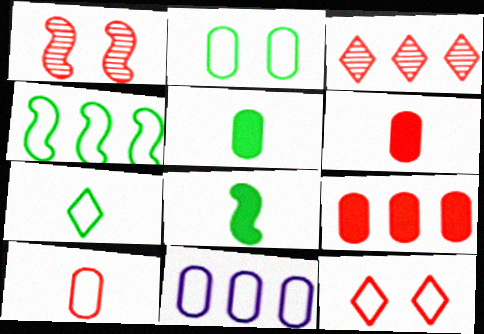[[2, 4, 7], 
[2, 10, 11]]